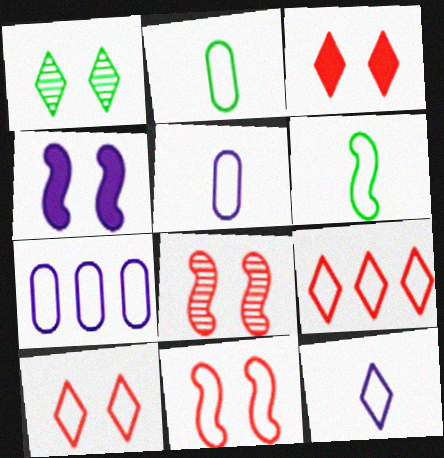[[6, 7, 10]]